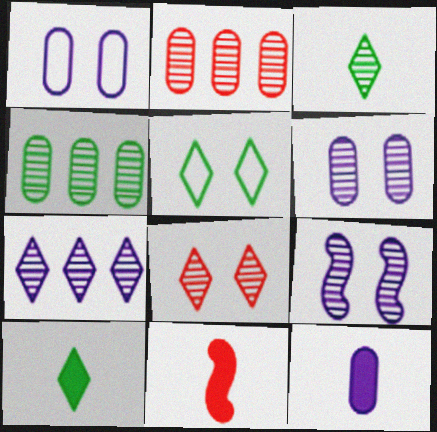[[2, 3, 9], 
[3, 7, 8], 
[10, 11, 12]]